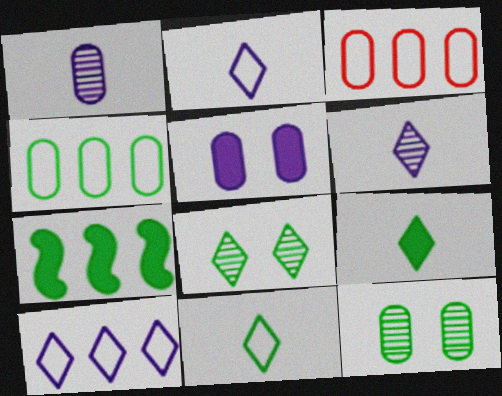[[7, 11, 12]]